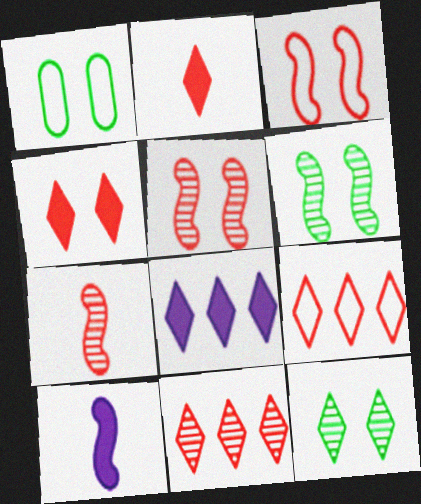[[1, 7, 8], 
[1, 10, 11]]